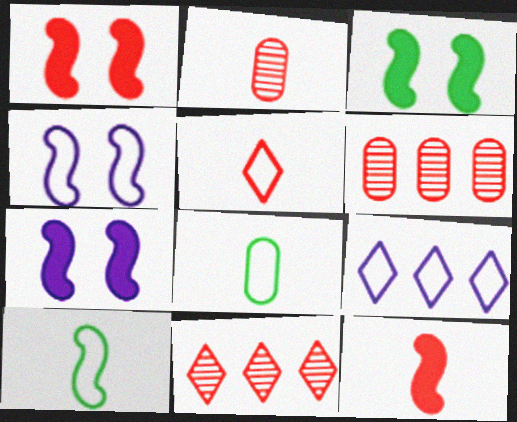[[1, 3, 7], 
[1, 5, 6], 
[2, 3, 9], 
[2, 5, 12], 
[7, 8, 11]]